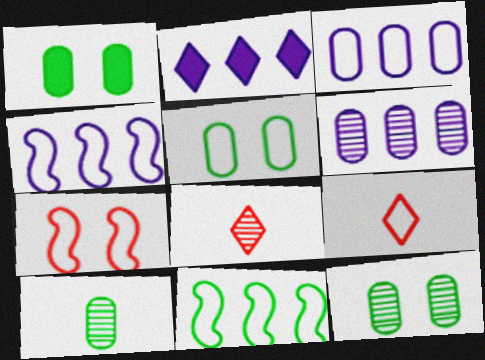[[1, 4, 8], 
[1, 5, 12], 
[2, 4, 6], 
[2, 7, 10], 
[4, 5, 9]]